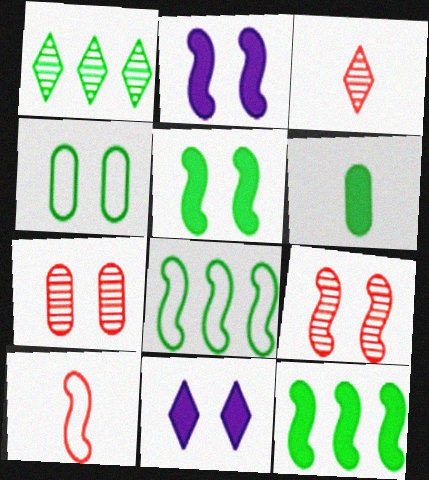[[4, 9, 11]]